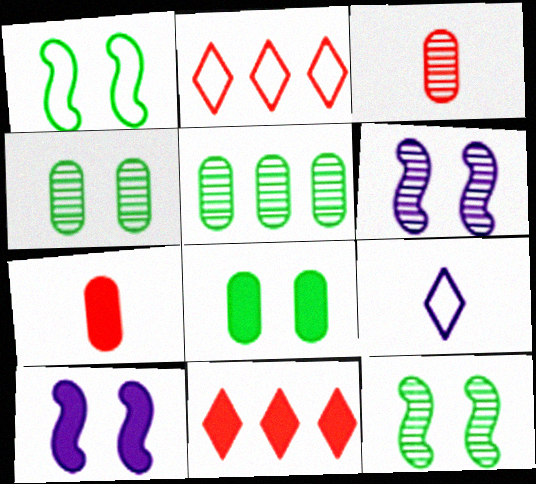[]